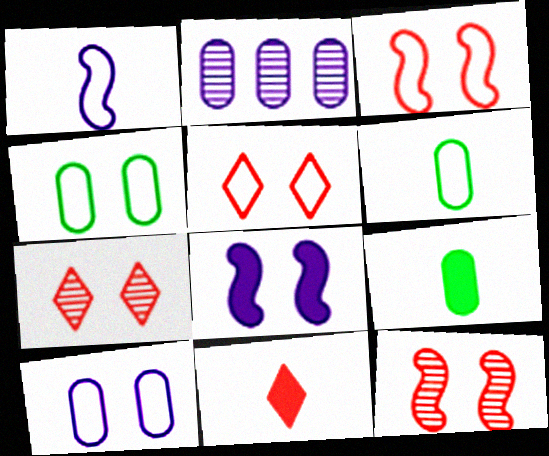[[4, 7, 8]]